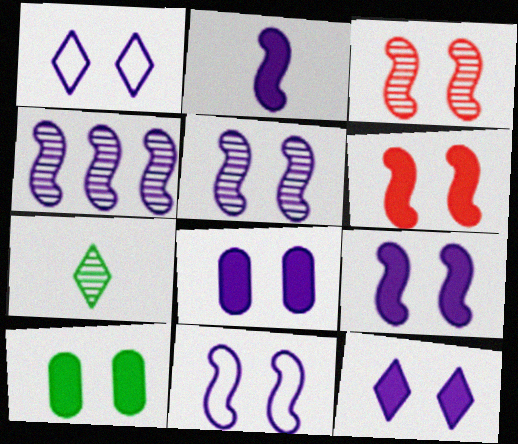[[1, 3, 10], 
[1, 5, 8], 
[2, 4, 11], 
[5, 9, 11], 
[6, 10, 12], 
[8, 9, 12]]